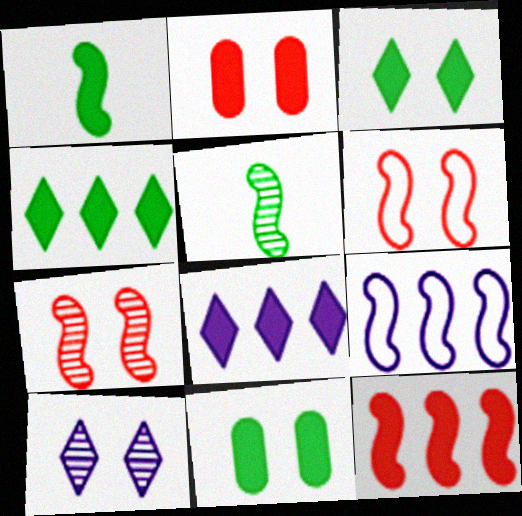[[1, 2, 8], 
[1, 4, 11], 
[1, 7, 9], 
[6, 10, 11]]